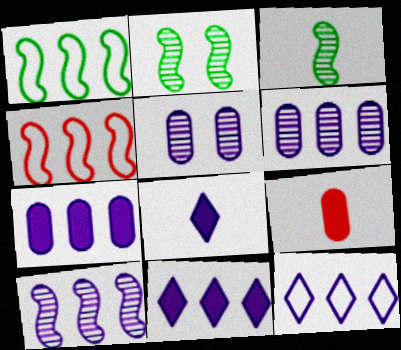[[2, 9, 12], 
[7, 10, 12]]